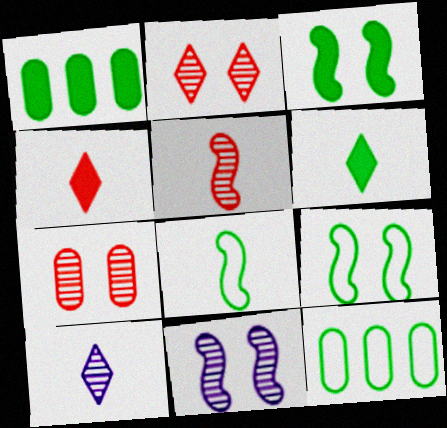[[1, 3, 6], 
[4, 11, 12]]